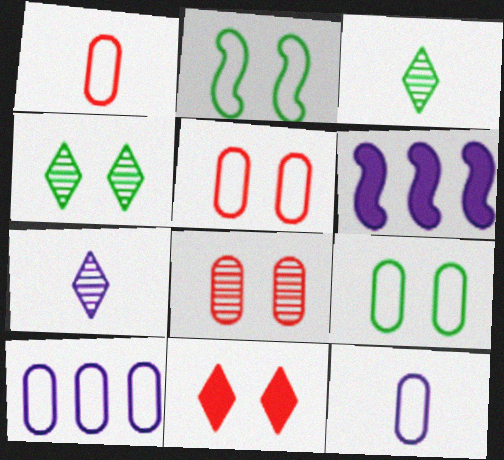[[1, 4, 6], 
[1, 9, 10], 
[3, 5, 6]]